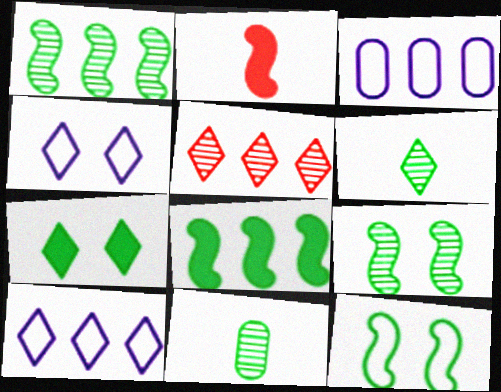[[3, 5, 8]]